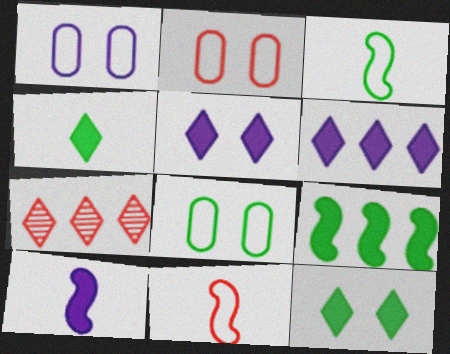[[1, 2, 8], 
[7, 8, 10]]